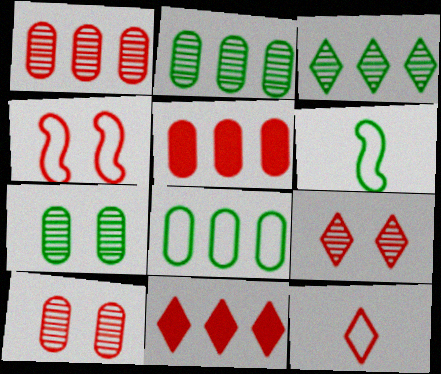[[9, 11, 12]]